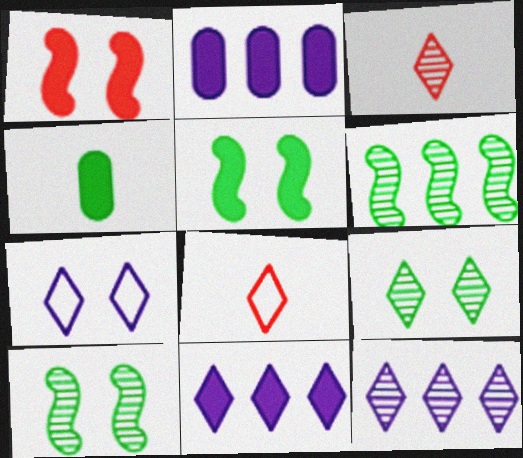[[1, 4, 11], 
[2, 8, 10], 
[3, 9, 12], 
[8, 9, 11]]